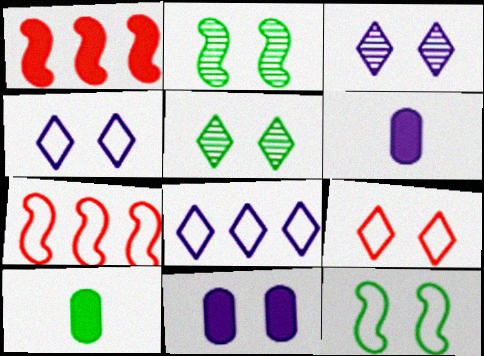[[2, 9, 11], 
[3, 7, 10], 
[5, 6, 7]]